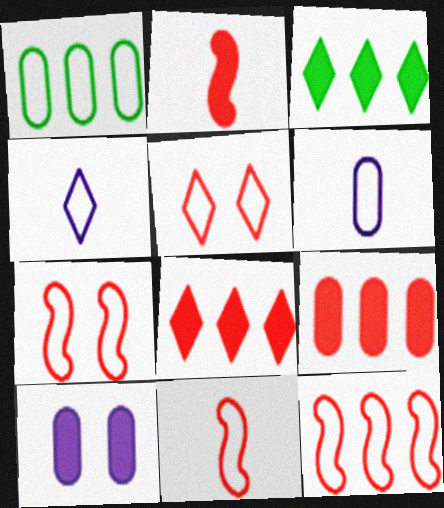[[1, 4, 7], 
[2, 3, 10], 
[7, 11, 12]]